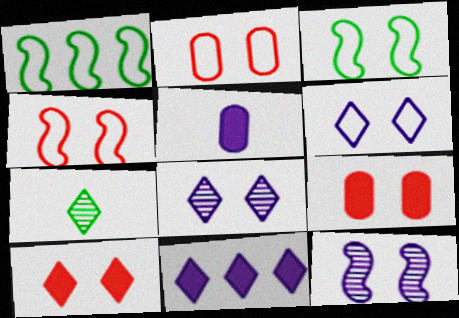[[2, 3, 6], 
[3, 8, 9]]